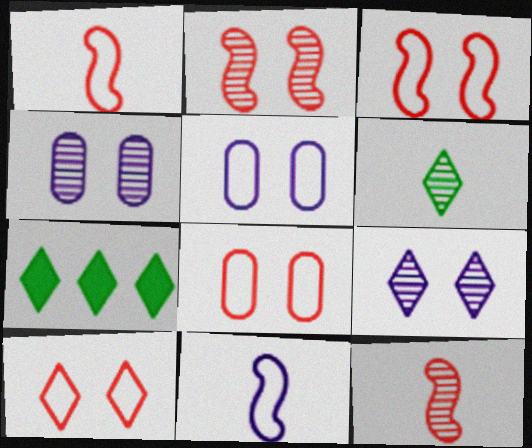[[1, 4, 7], 
[3, 8, 10], 
[5, 7, 12]]